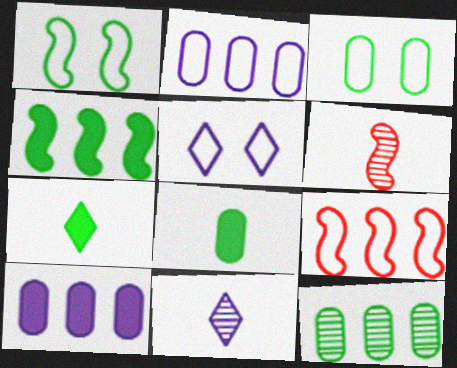[[1, 7, 12], 
[3, 8, 12]]